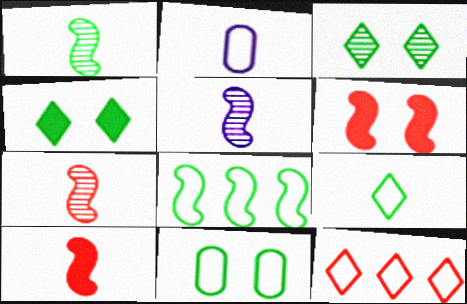[[1, 5, 7], 
[5, 6, 8], 
[8, 9, 11]]